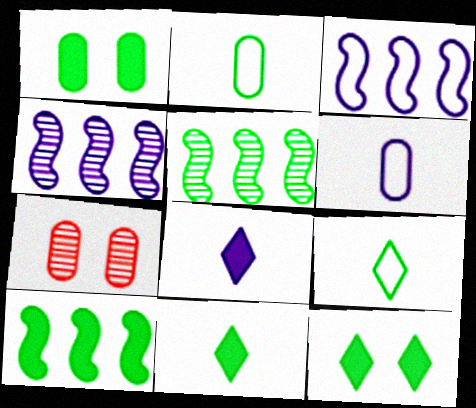[[1, 5, 9], 
[1, 10, 11], 
[2, 5, 12], 
[3, 7, 11]]